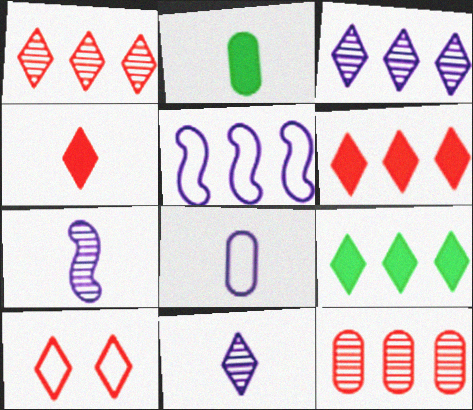[[1, 4, 10], 
[5, 9, 12], 
[9, 10, 11]]